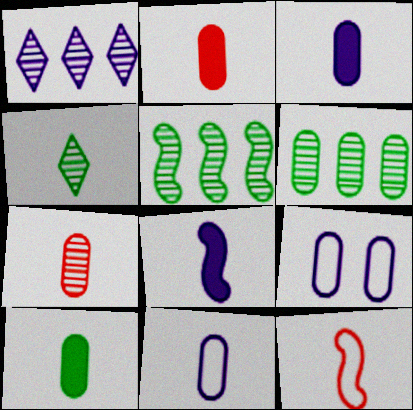[[1, 8, 9], 
[2, 3, 10], 
[2, 6, 9], 
[3, 4, 12], 
[7, 10, 11]]